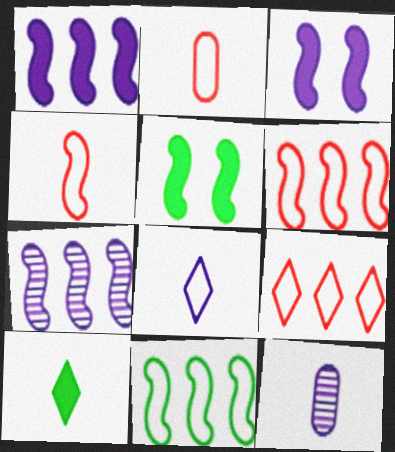[[4, 5, 7], 
[4, 10, 12], 
[5, 9, 12]]